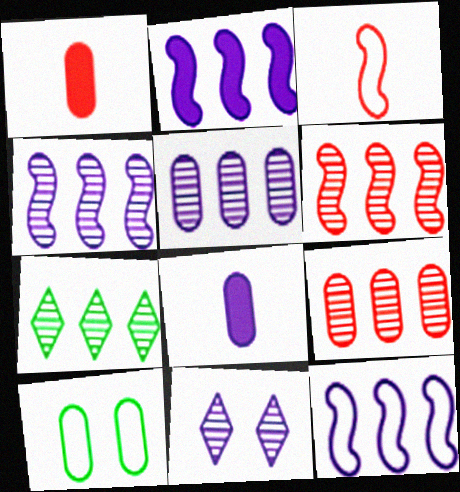[[1, 5, 10], 
[2, 4, 12], 
[4, 7, 9], 
[5, 6, 7], 
[8, 9, 10], 
[8, 11, 12]]